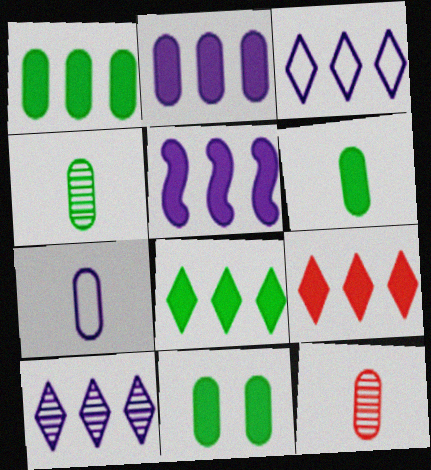[[1, 5, 9], 
[1, 6, 11], 
[6, 7, 12]]